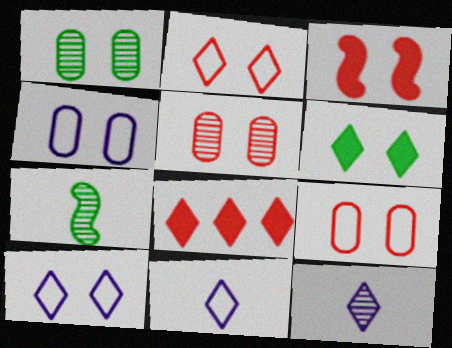[[1, 3, 10], 
[2, 3, 5], 
[4, 7, 8]]